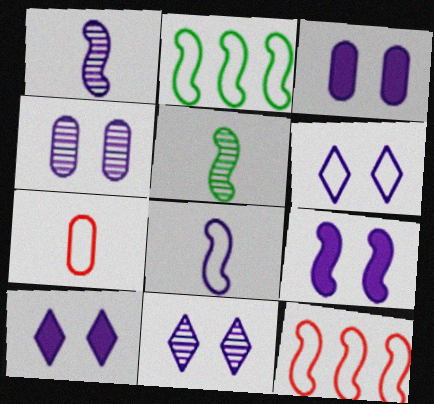[[2, 6, 7], 
[3, 9, 10], 
[4, 6, 9], 
[5, 9, 12], 
[6, 10, 11]]